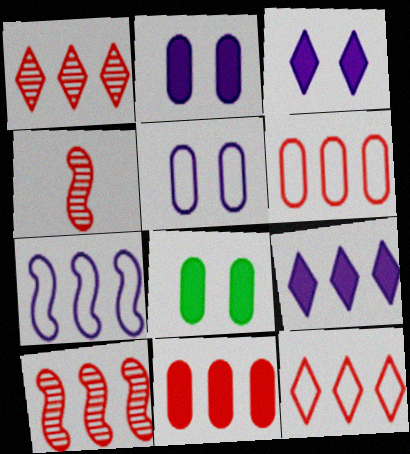[[10, 11, 12]]